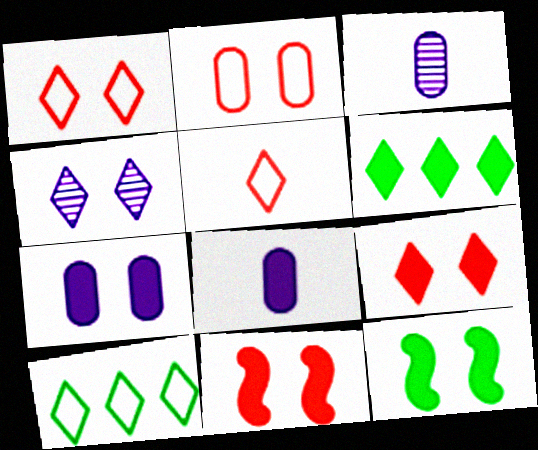[[2, 4, 12], 
[3, 10, 11], 
[4, 5, 6], 
[6, 8, 11], 
[7, 9, 12]]